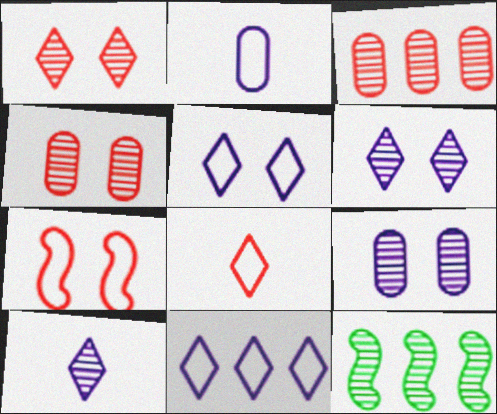[[4, 10, 12]]